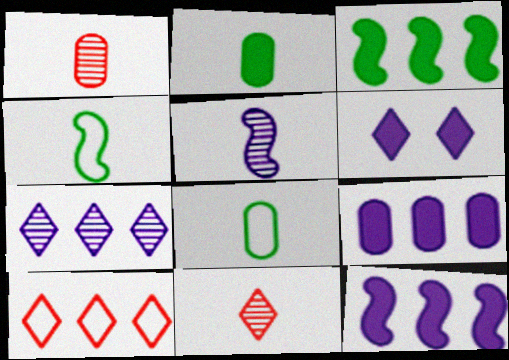[]